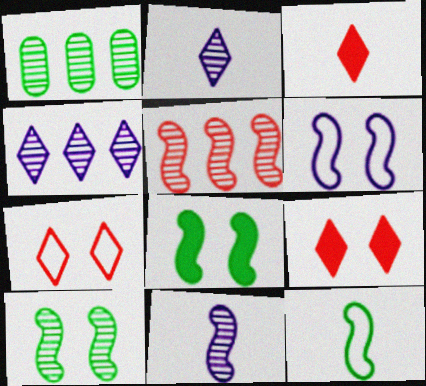[[1, 3, 6], 
[1, 4, 5], 
[5, 10, 11]]